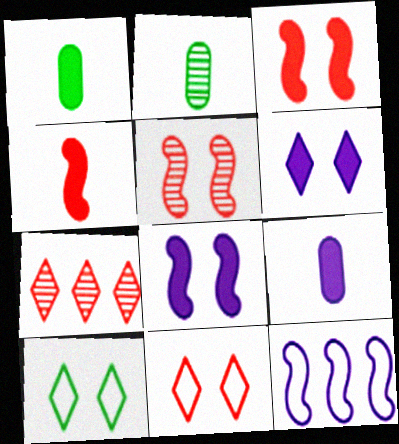[]